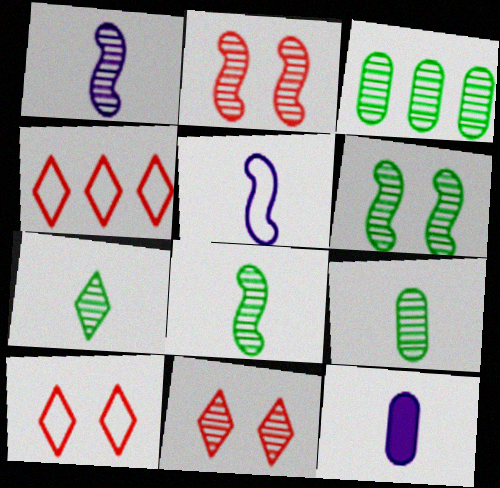[[1, 3, 11], 
[3, 6, 7], 
[4, 6, 12], 
[7, 8, 9]]